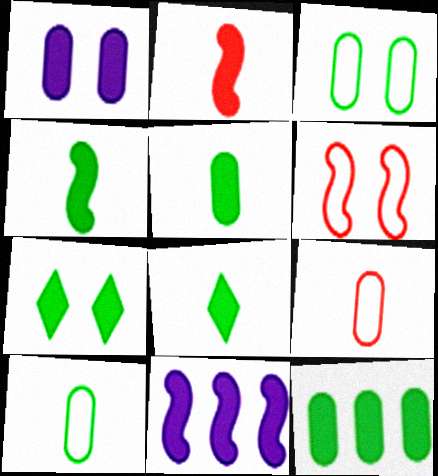[[4, 5, 8], 
[4, 7, 12]]